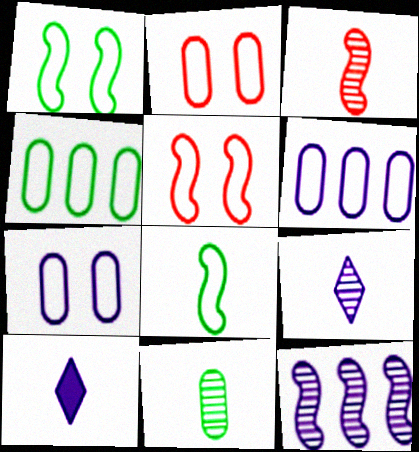[[3, 9, 11], 
[7, 10, 12]]